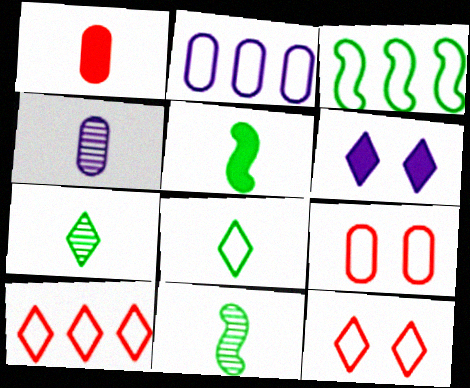[[2, 3, 10], 
[6, 7, 10]]